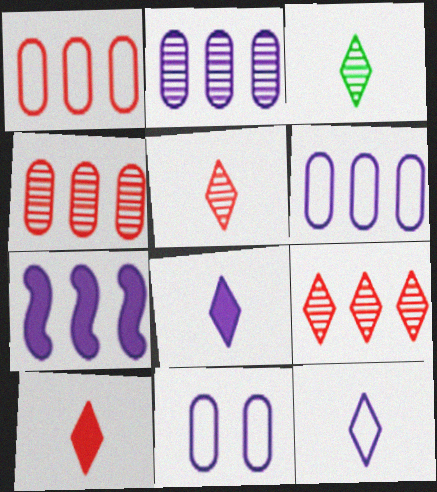[[3, 10, 12]]